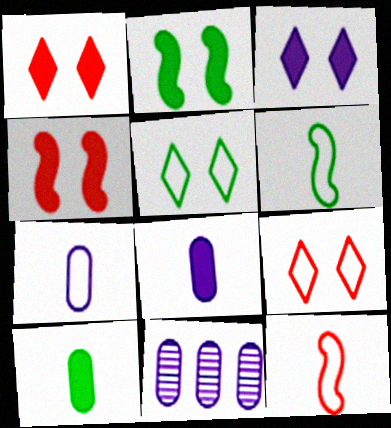[[1, 6, 11]]